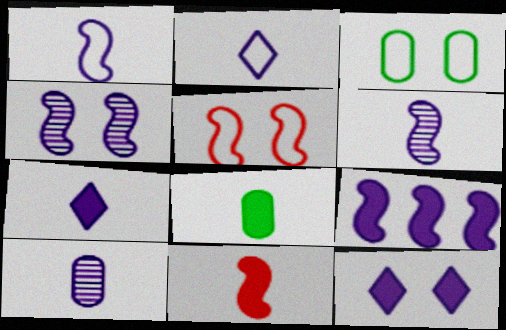[[1, 4, 9], 
[1, 7, 10], 
[7, 8, 11]]